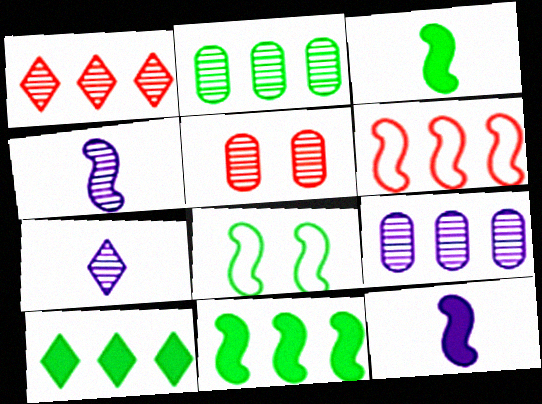[[6, 9, 10]]